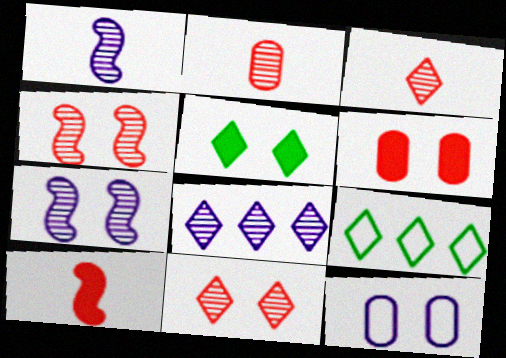[[1, 6, 9], 
[4, 5, 12]]